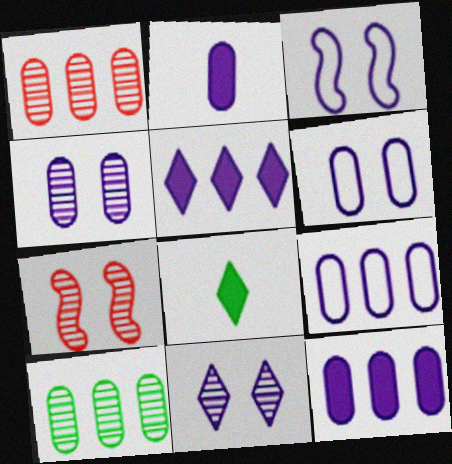[[1, 3, 8], 
[2, 4, 9], 
[7, 8, 9]]